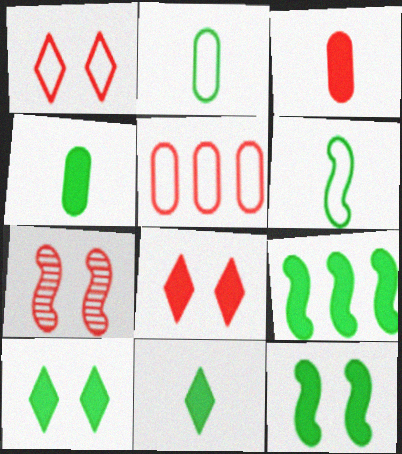[[4, 9, 10]]